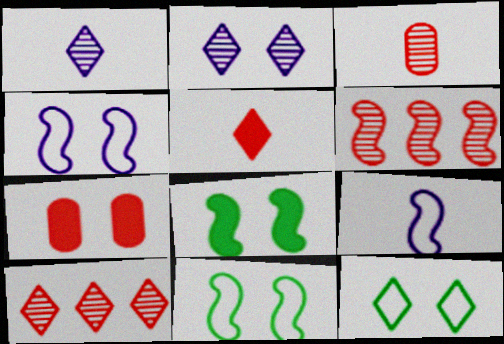[[2, 7, 11], 
[6, 8, 9]]